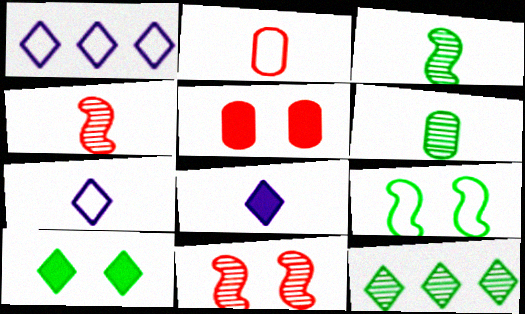[[1, 2, 9], 
[1, 3, 5], 
[2, 3, 8]]